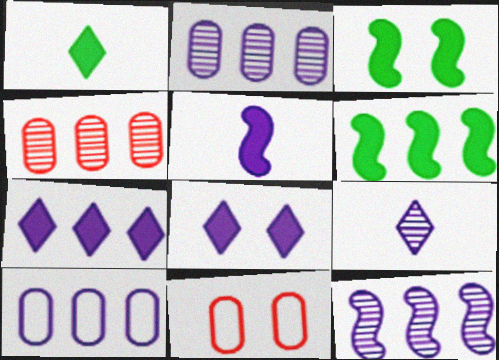[[1, 11, 12], 
[6, 9, 11], 
[7, 10, 12]]